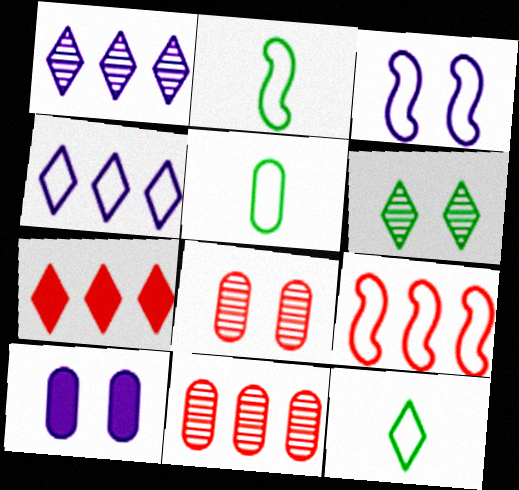[[2, 3, 9], 
[2, 5, 12], 
[5, 10, 11], 
[7, 9, 11]]